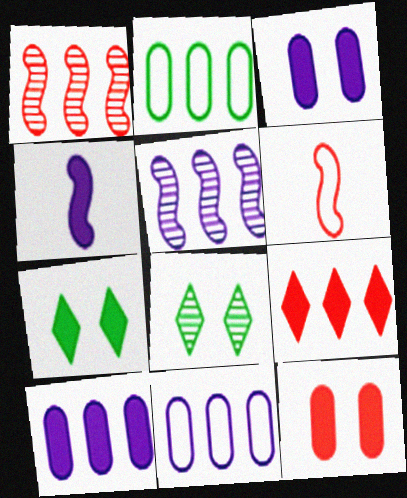[[2, 5, 9], 
[6, 8, 10]]